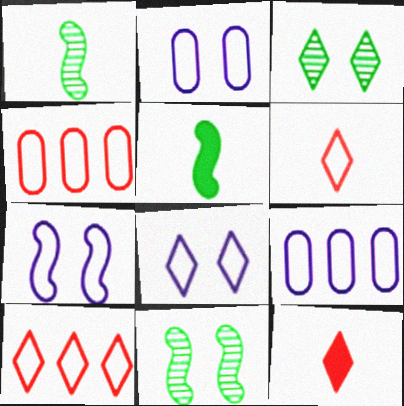[[2, 7, 8], 
[9, 11, 12]]